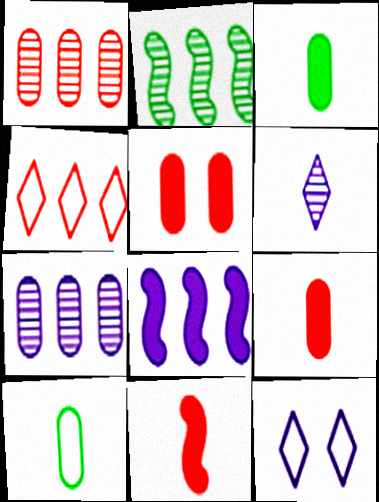[[2, 9, 12], 
[5, 7, 10], 
[6, 10, 11]]